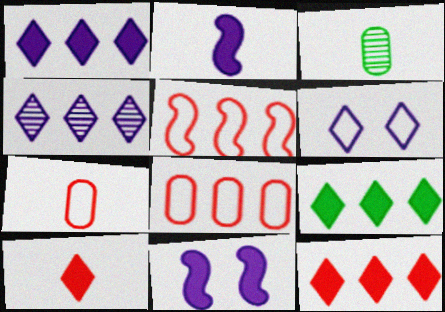[[1, 9, 12]]